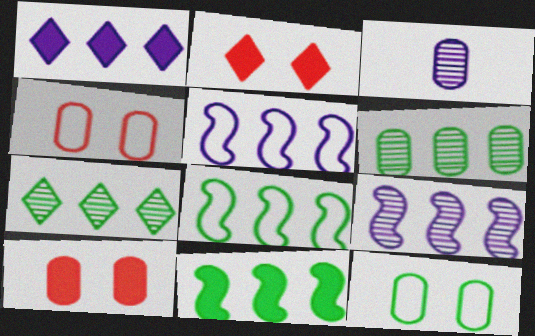[[2, 3, 8]]